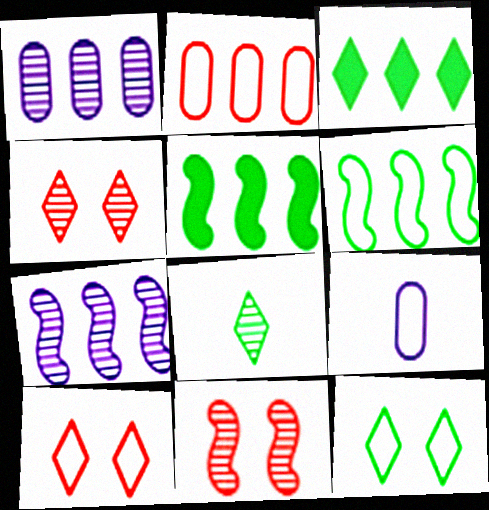[[1, 8, 11], 
[2, 3, 7], 
[3, 8, 12], 
[3, 9, 11], 
[4, 5, 9], 
[6, 9, 10]]